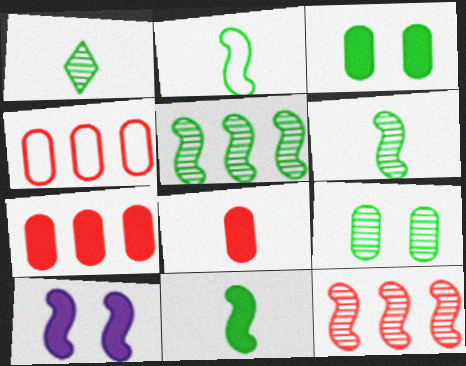[[1, 4, 10], 
[1, 5, 9], 
[2, 6, 11], 
[2, 10, 12]]